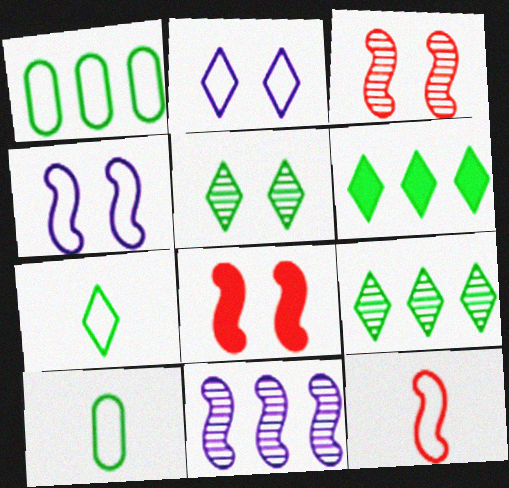[[1, 2, 12], 
[5, 6, 7]]